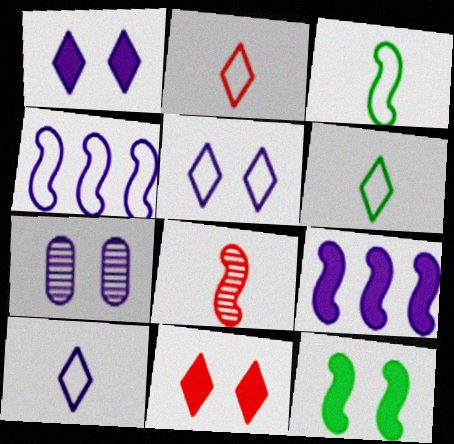[[2, 6, 10], 
[4, 8, 12], 
[7, 9, 10]]